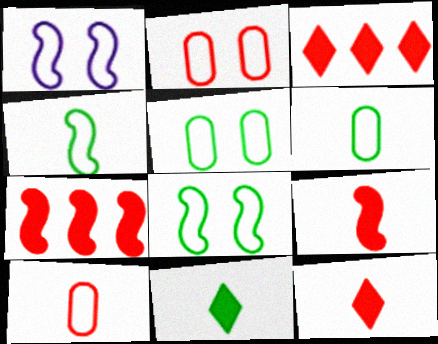[]